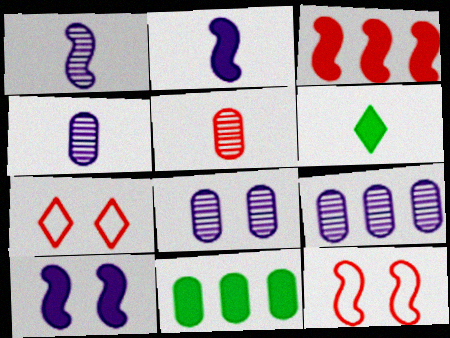[[1, 7, 11], 
[3, 5, 7], 
[4, 8, 9], 
[6, 9, 12]]